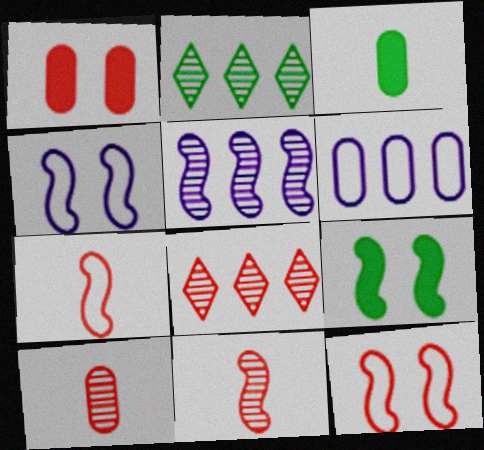[[1, 7, 8], 
[3, 4, 8], 
[5, 7, 9]]